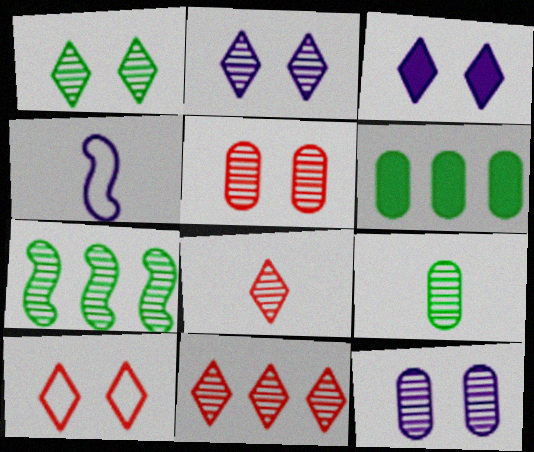[[1, 3, 10], 
[1, 7, 9], 
[7, 8, 12]]